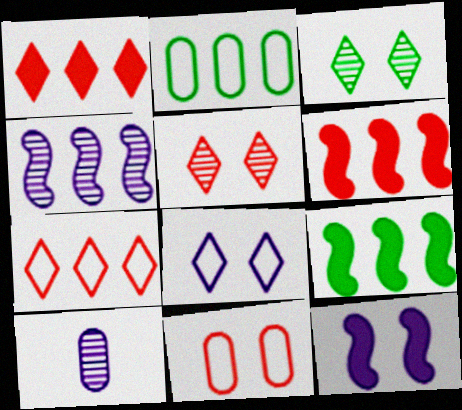[[1, 2, 4], 
[3, 11, 12]]